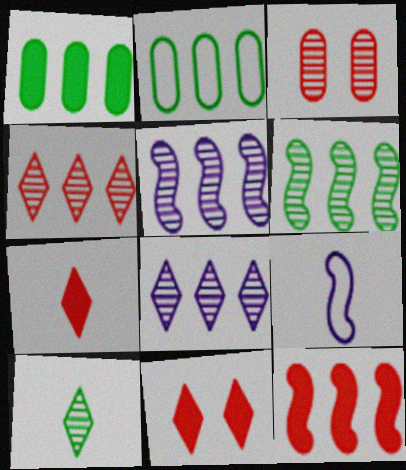[[2, 8, 12], 
[3, 5, 10]]